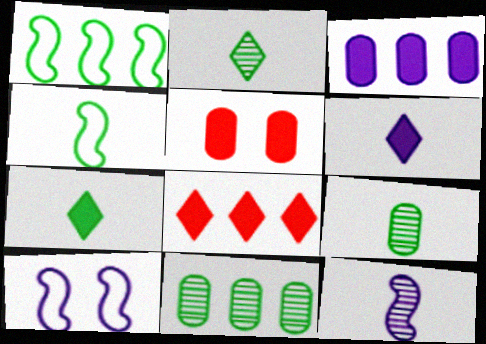[[4, 7, 9], 
[8, 9, 10]]